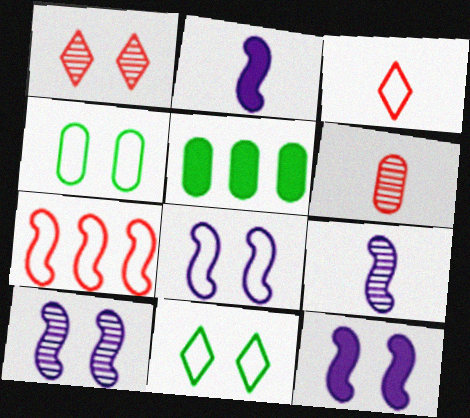[[1, 4, 12], 
[3, 5, 10], 
[8, 10, 12]]